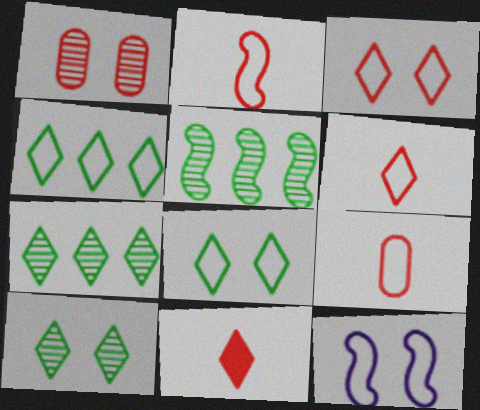[[2, 6, 9], 
[4, 9, 12]]